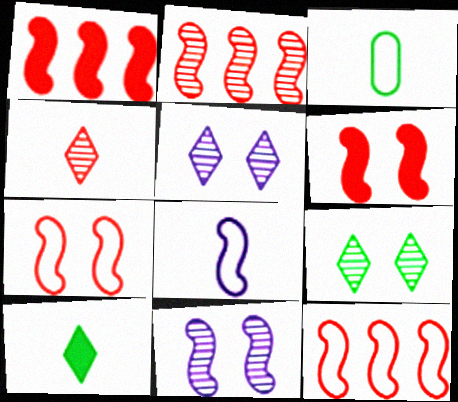[[1, 2, 12], 
[1, 3, 5]]